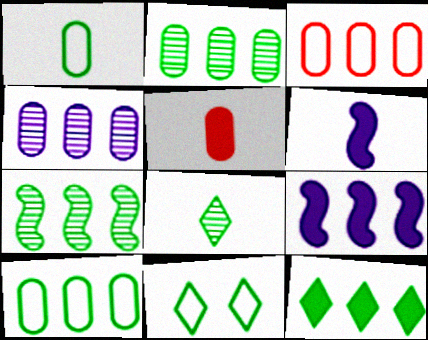[[7, 10, 12], 
[8, 11, 12]]